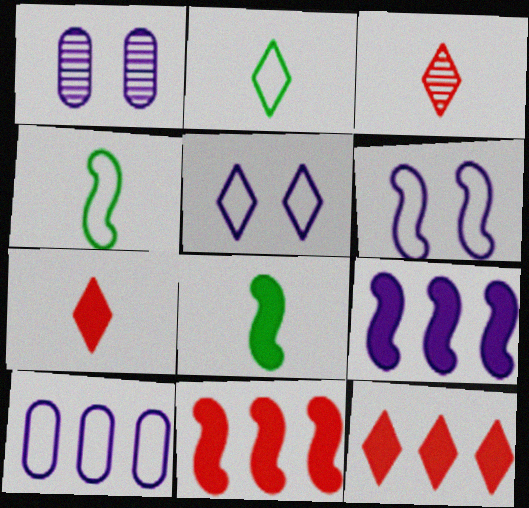[[1, 2, 11], 
[1, 4, 12]]